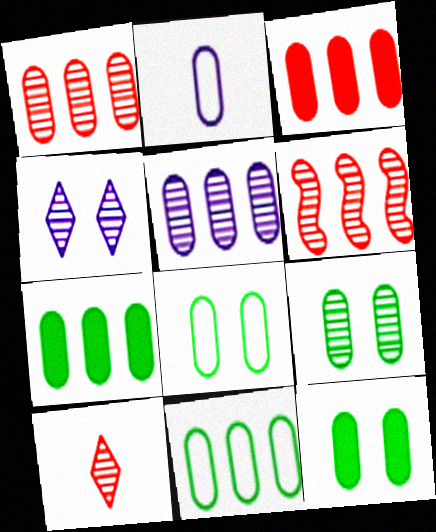[[1, 2, 12], 
[2, 3, 9], 
[3, 5, 11], 
[8, 9, 12]]